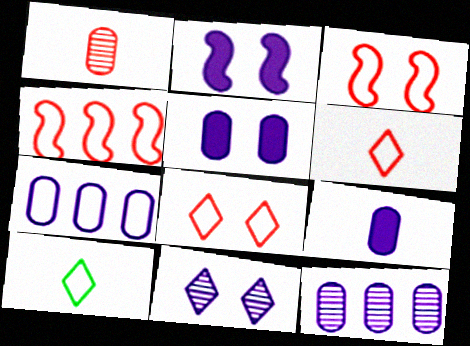[[3, 7, 10]]